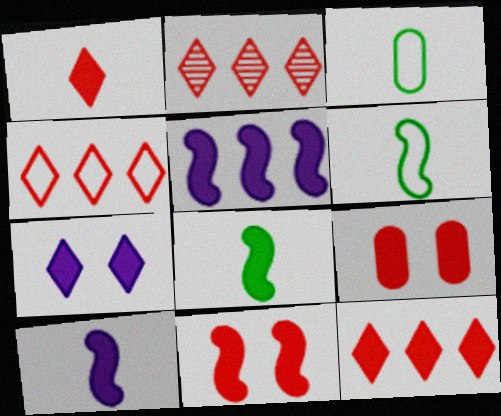[[2, 4, 12], 
[5, 8, 11]]